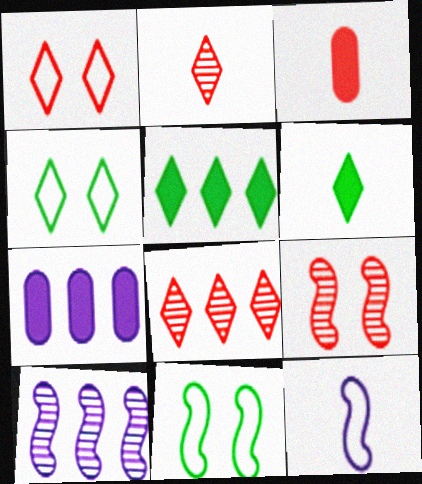[[2, 7, 11], 
[3, 4, 10]]